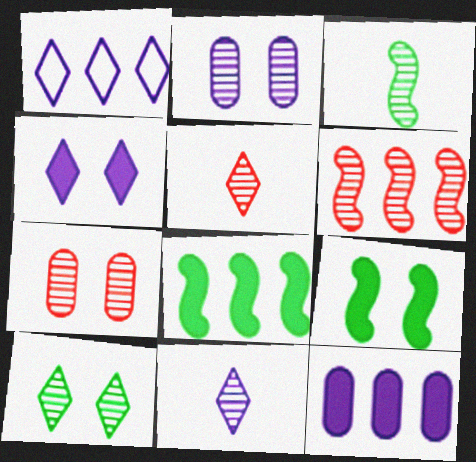[[1, 4, 11], 
[5, 6, 7]]